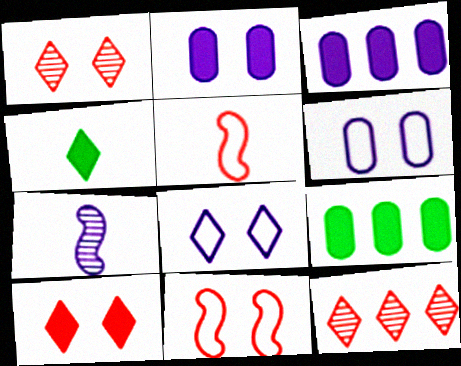[[3, 7, 8], 
[4, 8, 12]]